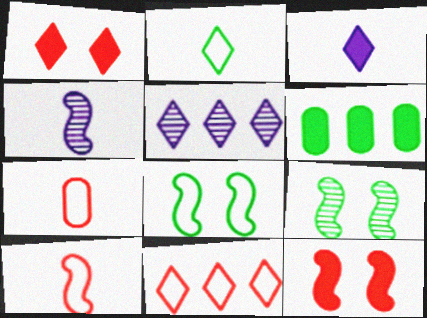[[1, 2, 5], 
[2, 6, 9], 
[3, 6, 12]]